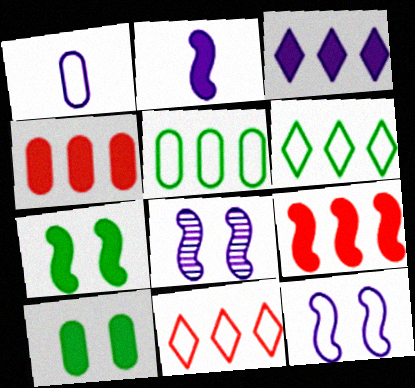[[1, 3, 8], 
[2, 7, 9]]